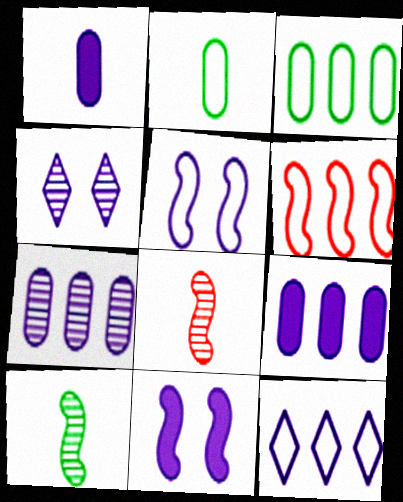[[3, 6, 12], 
[6, 10, 11]]